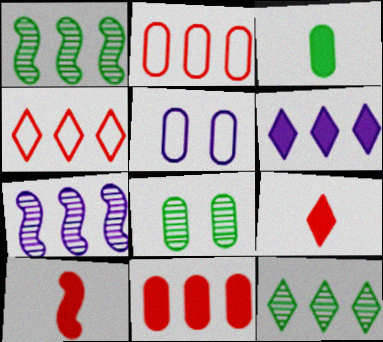[[1, 2, 6], 
[1, 5, 9], 
[4, 6, 12], 
[5, 10, 12]]